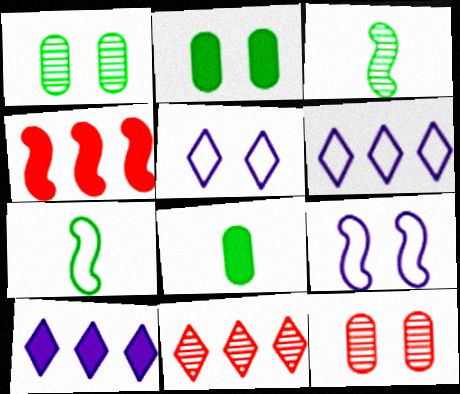[[3, 4, 9], 
[7, 10, 12], 
[8, 9, 11]]